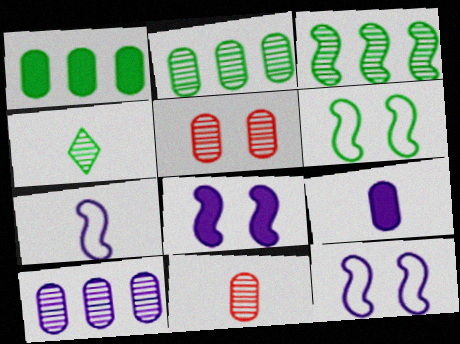[[1, 4, 6]]